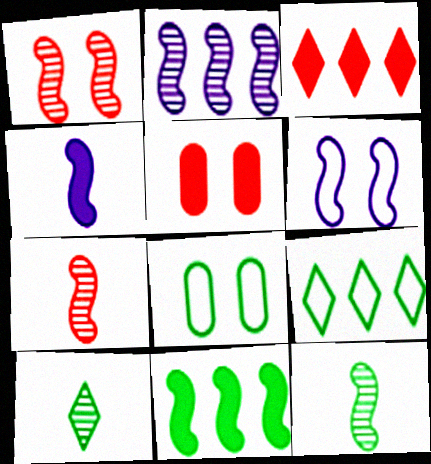[[1, 2, 12], 
[2, 4, 6], 
[6, 7, 11], 
[8, 10, 11]]